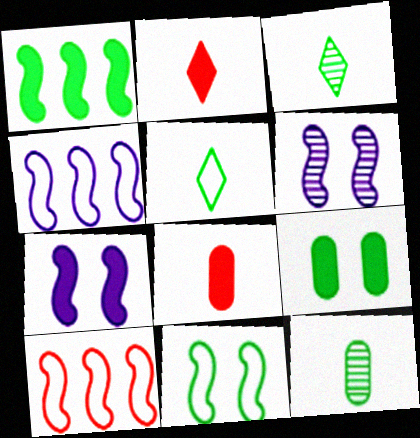[]